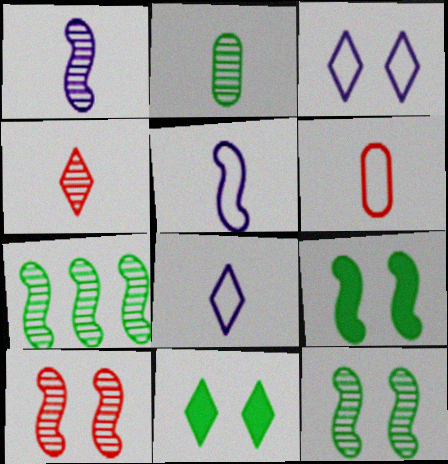[[1, 2, 4], 
[1, 7, 10]]